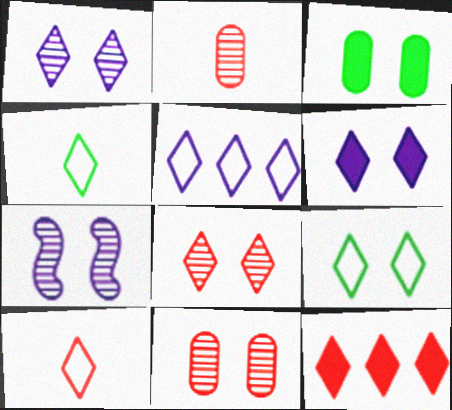[[1, 4, 12], 
[5, 9, 10], 
[6, 8, 9], 
[8, 10, 12]]